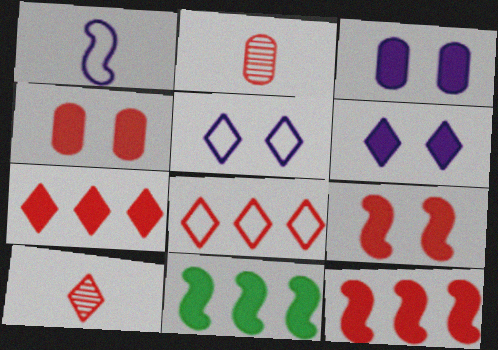[[2, 5, 11], 
[2, 8, 9]]